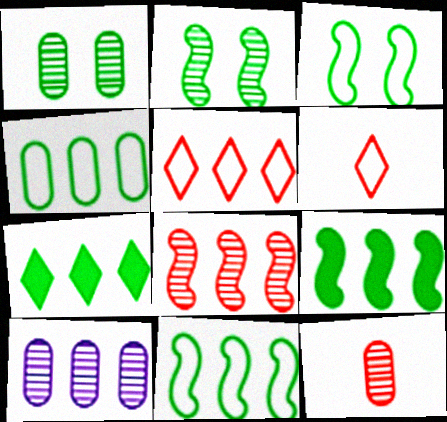[[1, 10, 12], 
[5, 9, 10]]